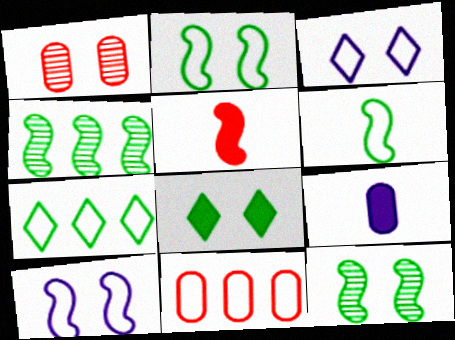[[1, 8, 10], 
[3, 6, 11], 
[4, 5, 10]]